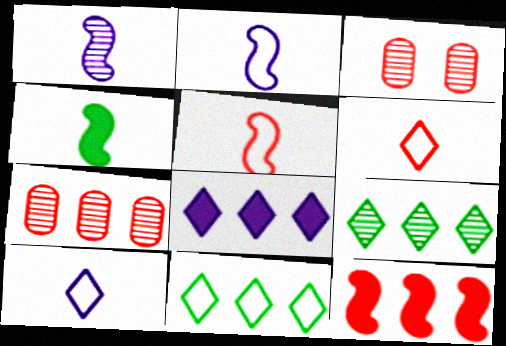[[1, 3, 9], 
[1, 4, 5], 
[3, 6, 12]]